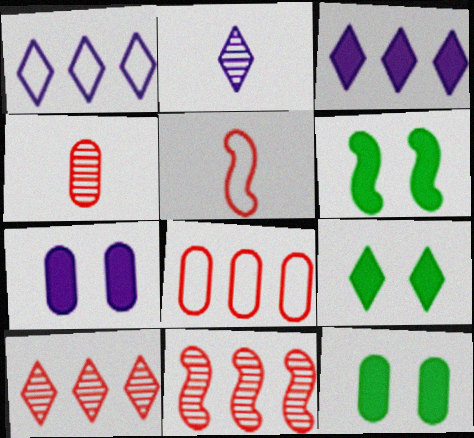[[1, 4, 6], 
[2, 6, 8], 
[6, 9, 12]]